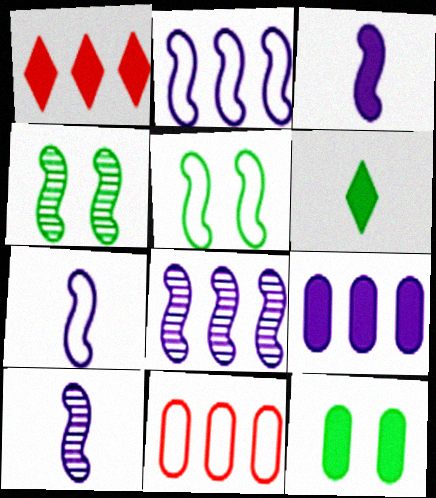[[1, 3, 12], 
[3, 7, 10]]